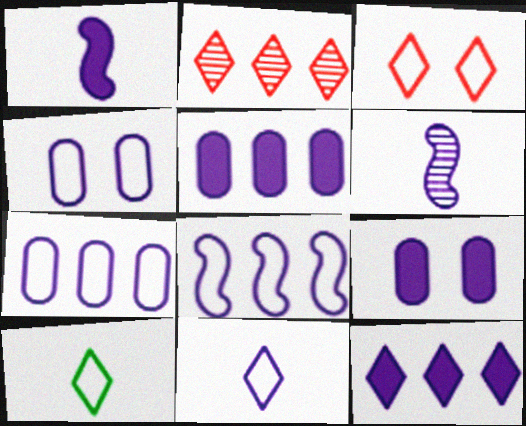[[1, 9, 12], 
[4, 6, 12], 
[4, 8, 11]]